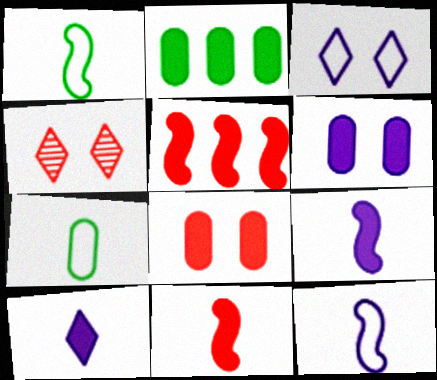[[2, 4, 12]]